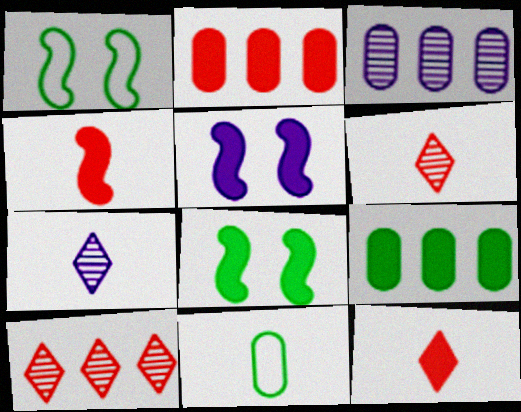[[1, 2, 7], 
[1, 3, 12], 
[4, 7, 11], 
[5, 9, 12], 
[5, 10, 11]]